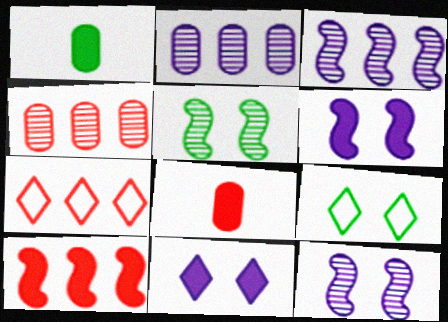[[1, 7, 12], 
[1, 10, 11], 
[3, 8, 9], 
[4, 7, 10]]